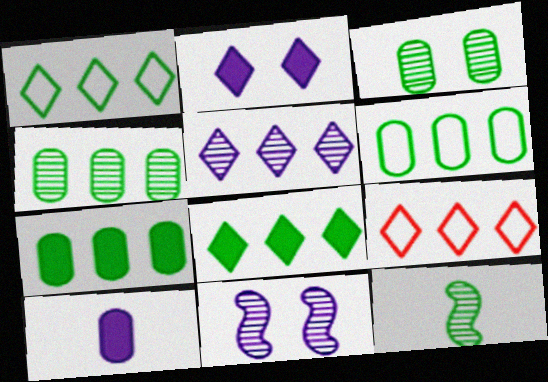[[4, 6, 7], 
[5, 8, 9]]